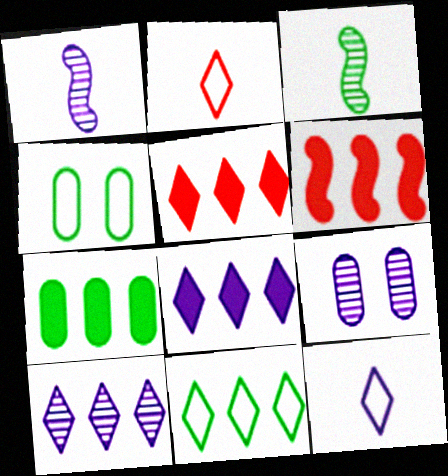[[1, 4, 5], 
[1, 9, 10], 
[5, 10, 11], 
[6, 7, 8]]